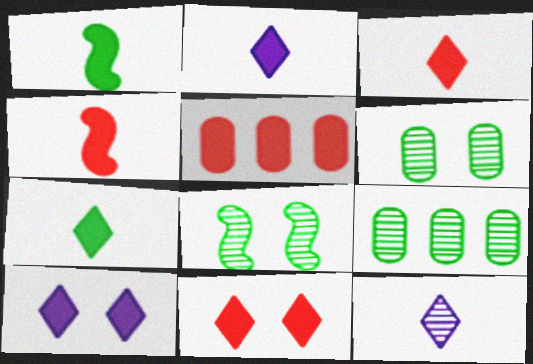[[1, 5, 10], 
[2, 3, 7], 
[4, 5, 11]]